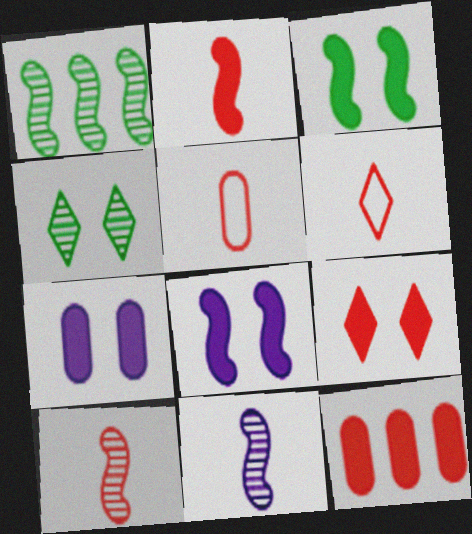[[1, 6, 7], 
[2, 9, 12], 
[3, 7, 9]]